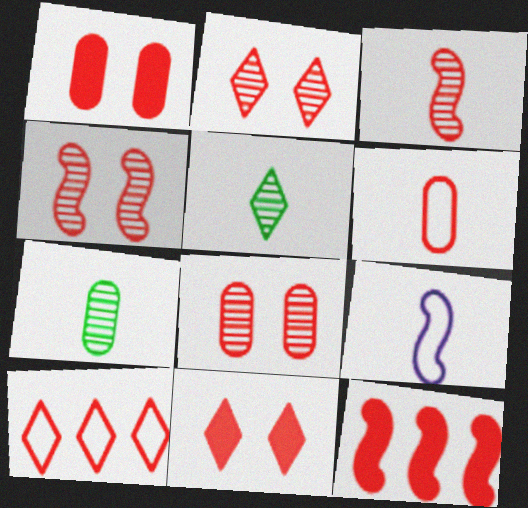[[1, 3, 10], 
[2, 4, 8], 
[2, 6, 12]]